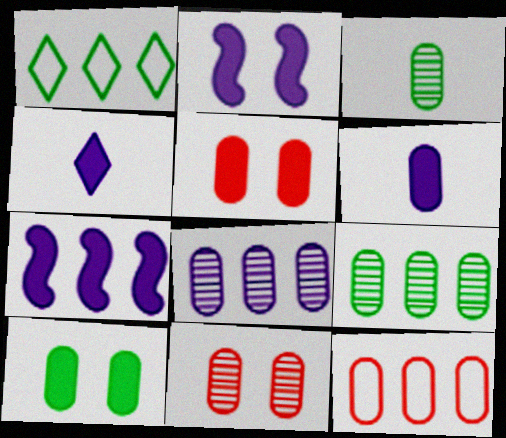[[3, 8, 11]]